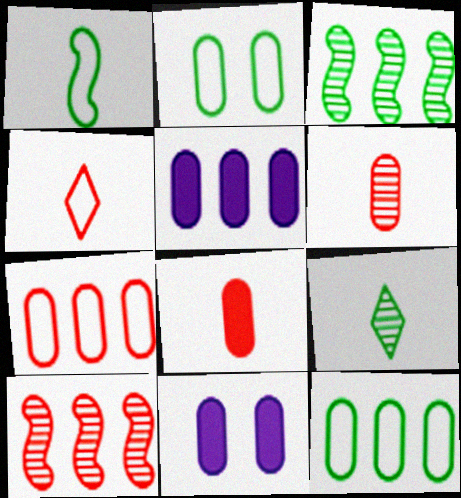[[2, 5, 6], 
[3, 4, 11], 
[6, 11, 12]]